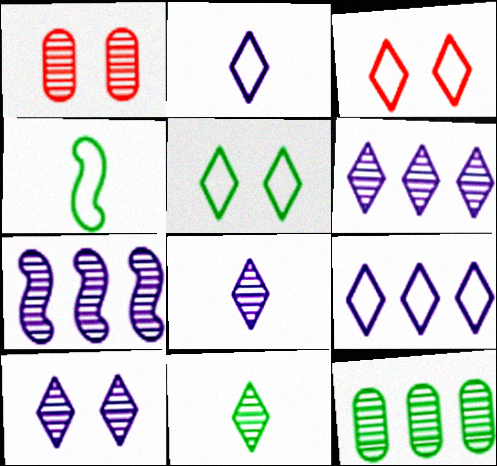[[1, 7, 11], 
[6, 8, 10]]